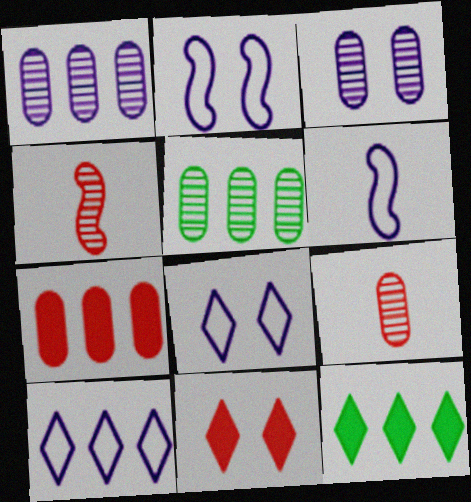[[2, 9, 12], 
[3, 5, 9], 
[5, 6, 11]]